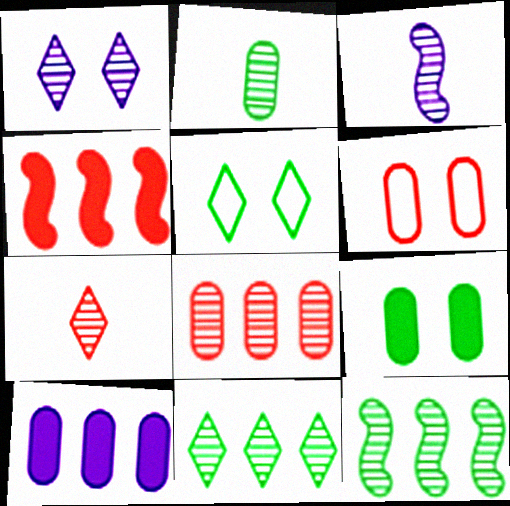[[1, 7, 11], 
[2, 3, 7], 
[2, 6, 10], 
[4, 6, 7]]